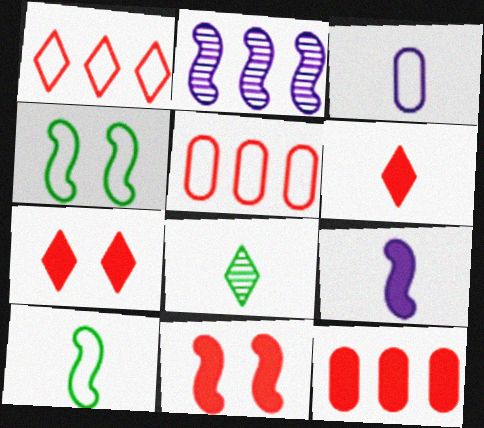[[1, 3, 4], 
[2, 10, 11], 
[6, 11, 12]]